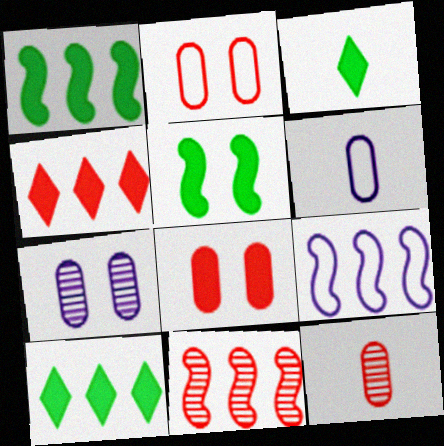[[1, 9, 11]]